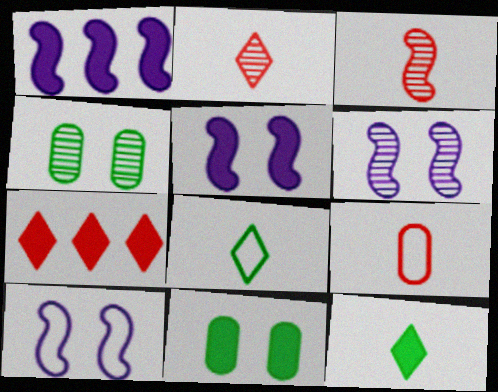[[5, 6, 10]]